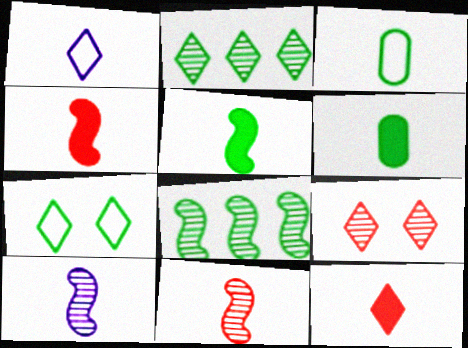[[1, 6, 11], 
[3, 10, 12], 
[6, 7, 8]]